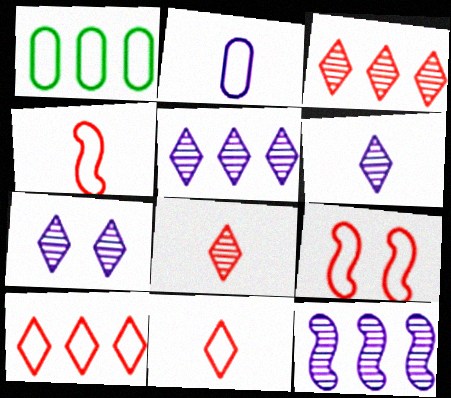[[5, 6, 7]]